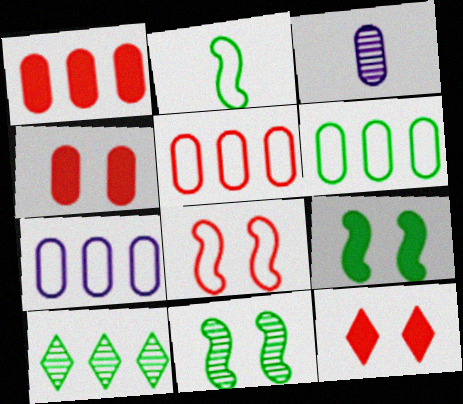[[3, 4, 6], 
[5, 6, 7]]